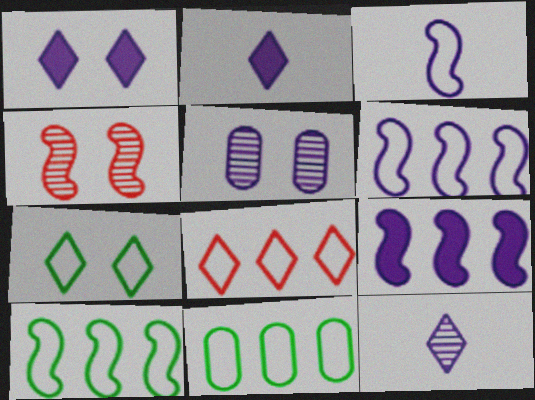[[2, 4, 11], 
[2, 5, 6], 
[6, 8, 11]]